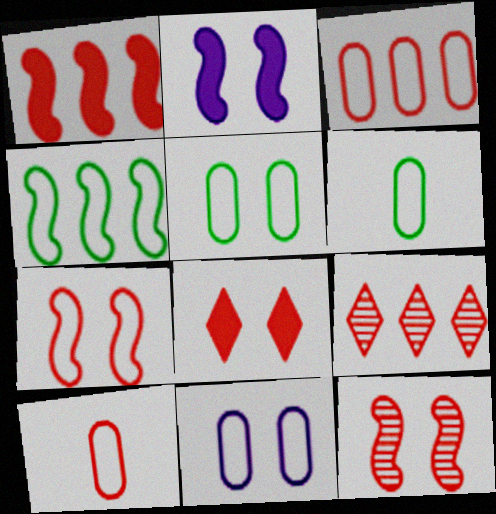[[1, 3, 9], 
[2, 6, 9], 
[3, 6, 11]]